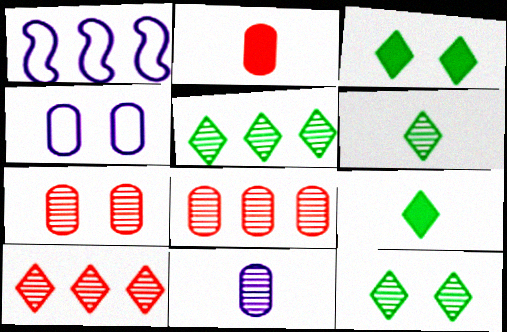[[1, 2, 12], 
[1, 7, 9], 
[5, 6, 12]]